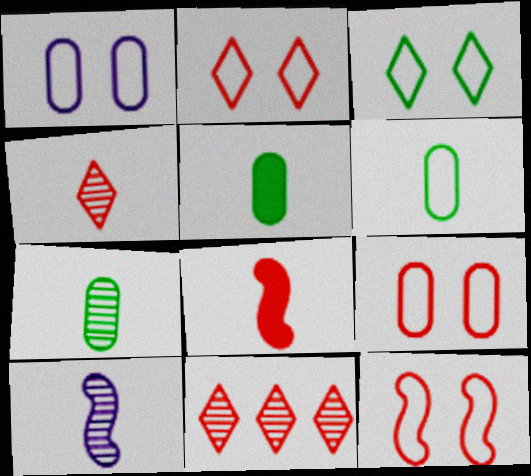[[1, 3, 12], 
[2, 9, 12], 
[4, 7, 10], 
[5, 6, 7], 
[8, 9, 11]]